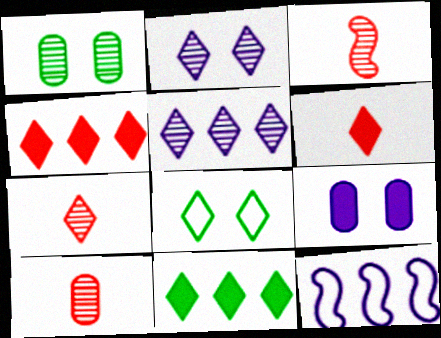[[1, 3, 5], 
[1, 6, 12], 
[3, 7, 10], 
[5, 6, 8]]